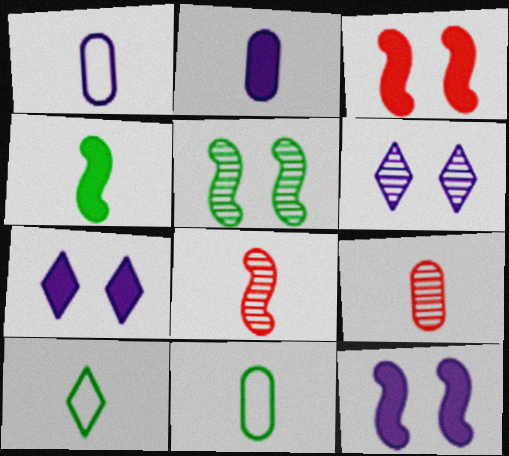[[2, 8, 10], 
[2, 9, 11]]